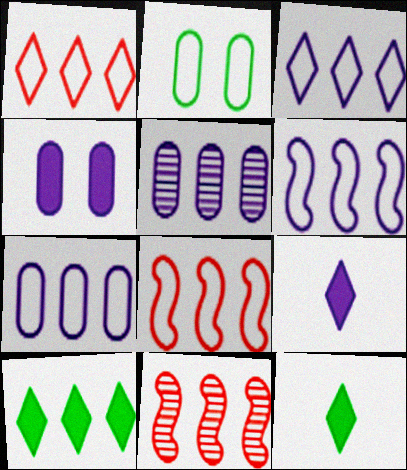[[2, 9, 11], 
[3, 6, 7], 
[5, 8, 10], 
[7, 10, 11]]